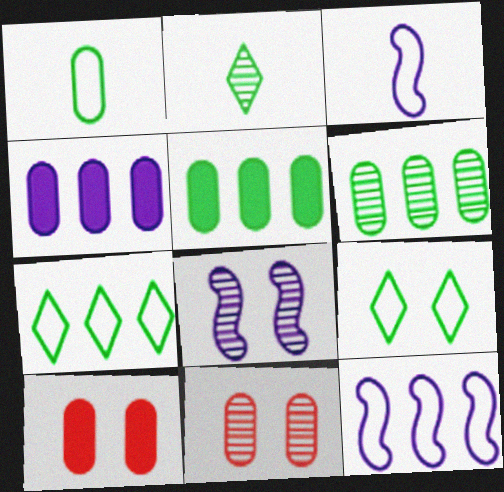[[1, 4, 11], 
[2, 10, 12], 
[8, 9, 10]]